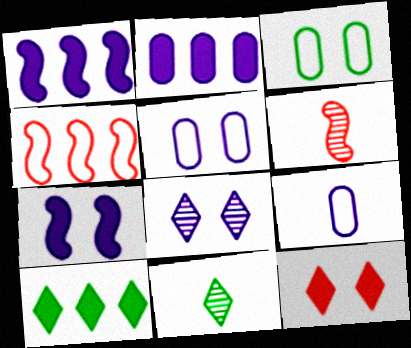[[1, 8, 9], 
[5, 6, 10], 
[5, 7, 8]]